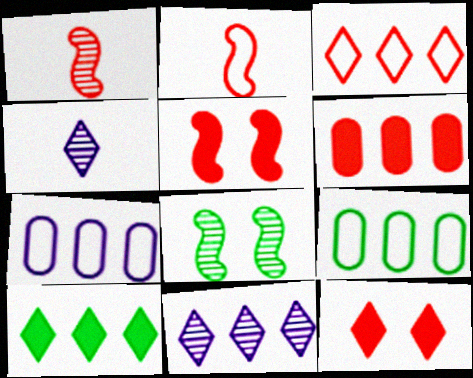[[3, 10, 11], 
[4, 5, 9]]